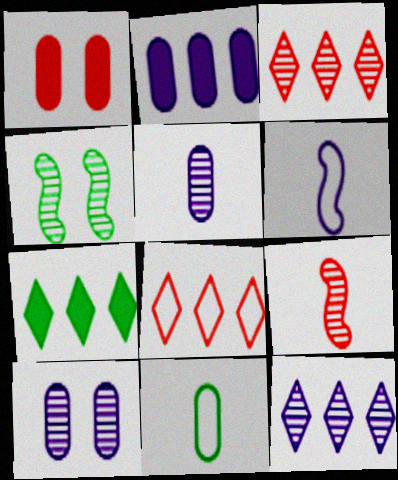[[1, 8, 9], 
[3, 4, 5], 
[4, 7, 11], 
[7, 8, 12]]